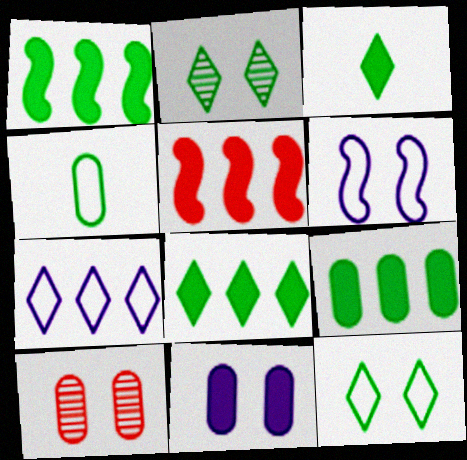[[1, 2, 4], 
[1, 8, 9], 
[3, 5, 11]]